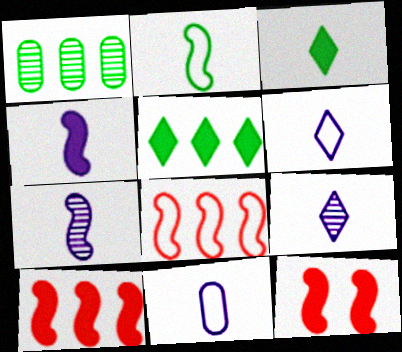[[1, 6, 12], 
[4, 9, 11]]